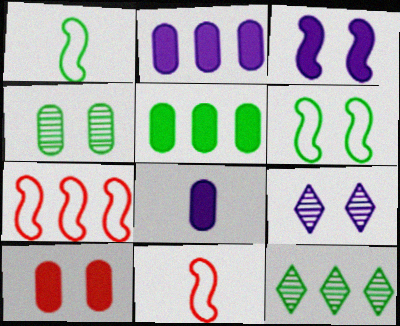[[2, 7, 12], 
[5, 8, 10], 
[5, 9, 11], 
[6, 9, 10]]